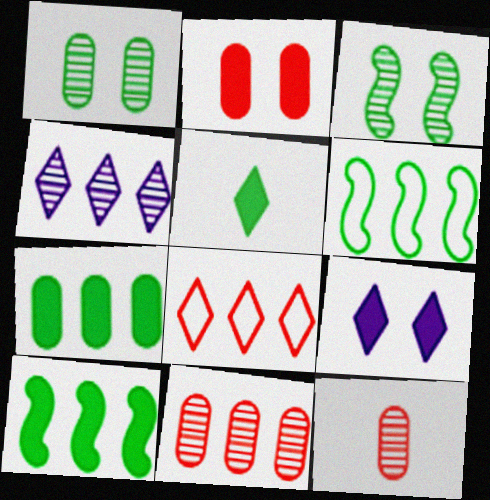[[1, 5, 6], 
[3, 4, 12], 
[6, 9, 12]]